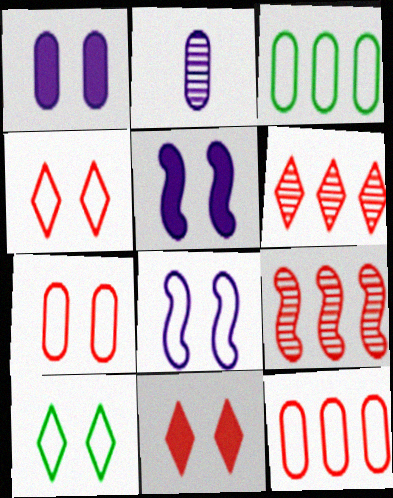[[7, 8, 10]]